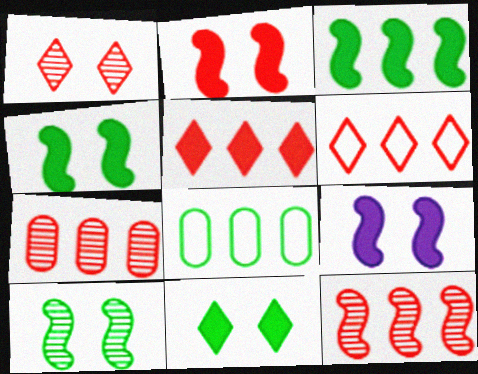[[2, 4, 9]]